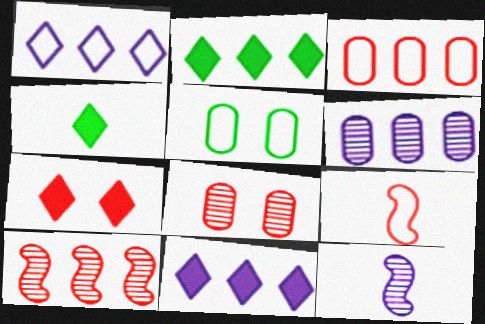[[1, 5, 9], 
[4, 7, 11]]